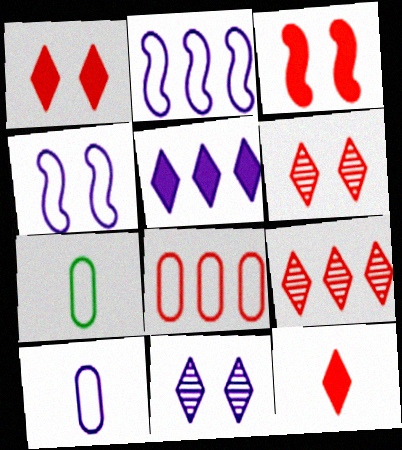[]